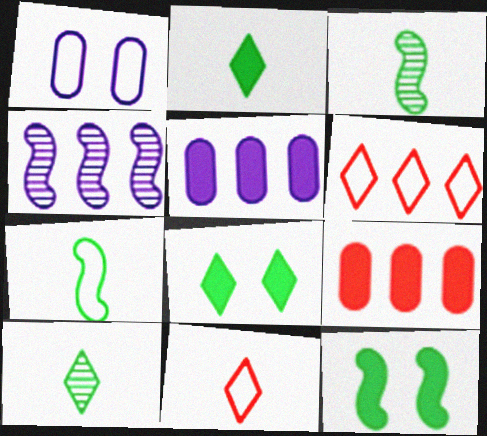[[1, 6, 7]]